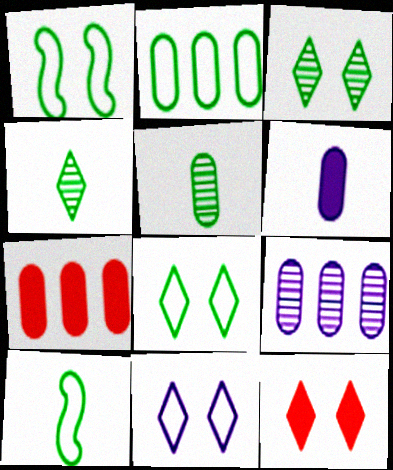[[2, 7, 9], 
[2, 8, 10], 
[3, 11, 12], 
[9, 10, 12]]